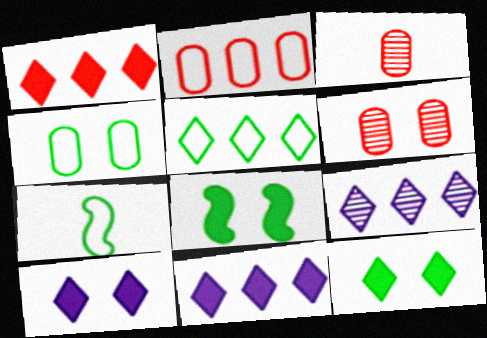[[1, 5, 9], 
[4, 5, 7], 
[6, 7, 11]]